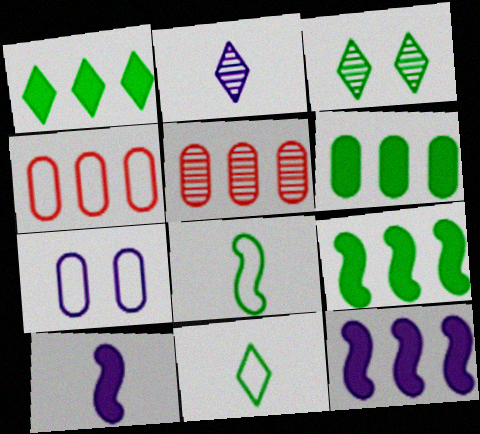[[1, 3, 11], 
[1, 6, 9], 
[2, 7, 12], 
[3, 4, 10], 
[3, 6, 8]]